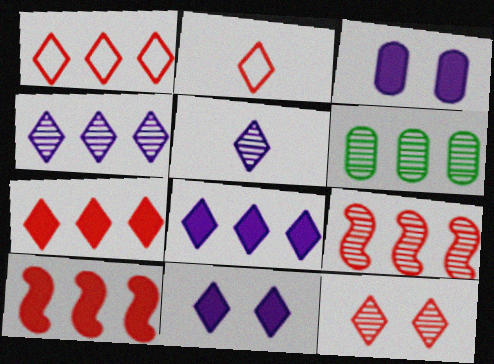[[2, 7, 12], 
[4, 6, 9]]